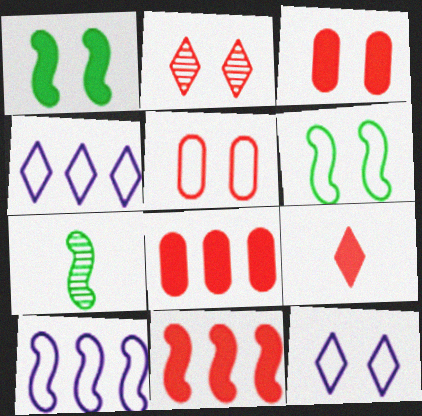[[3, 4, 7], 
[3, 9, 11], 
[5, 6, 12], 
[7, 8, 12]]